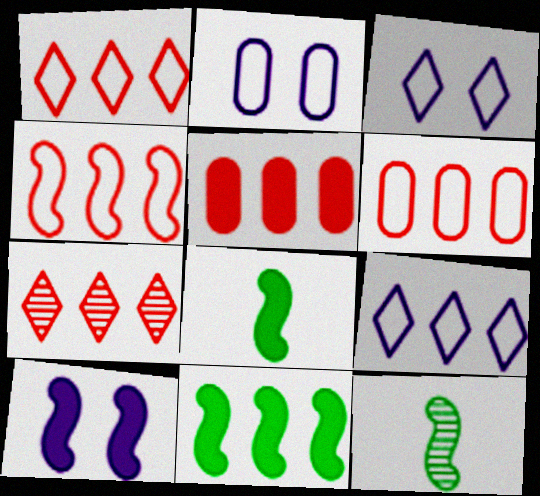[[1, 4, 6], 
[2, 7, 8], 
[3, 5, 12], 
[4, 5, 7], 
[4, 10, 12]]